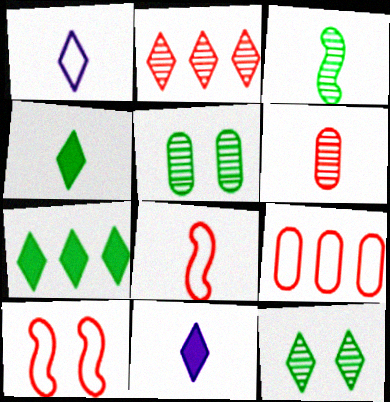[]